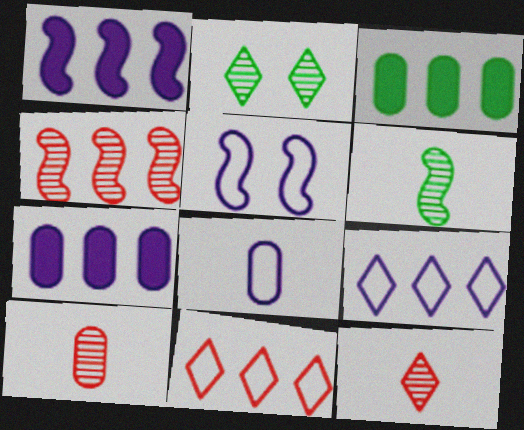[[3, 4, 9], 
[3, 5, 12], 
[5, 8, 9]]